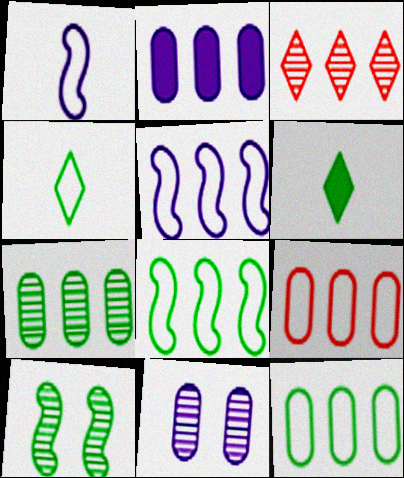[[2, 3, 8], 
[2, 7, 9], 
[6, 10, 12]]